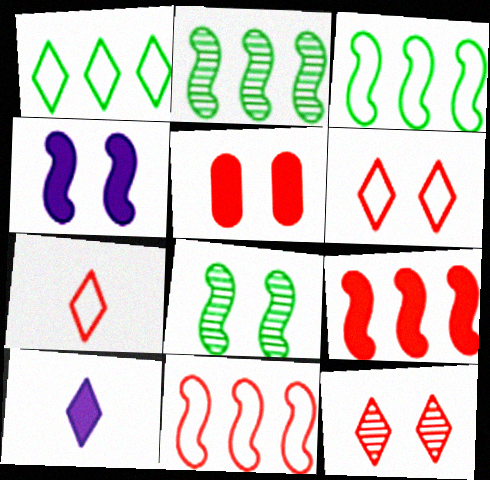[[1, 10, 12]]